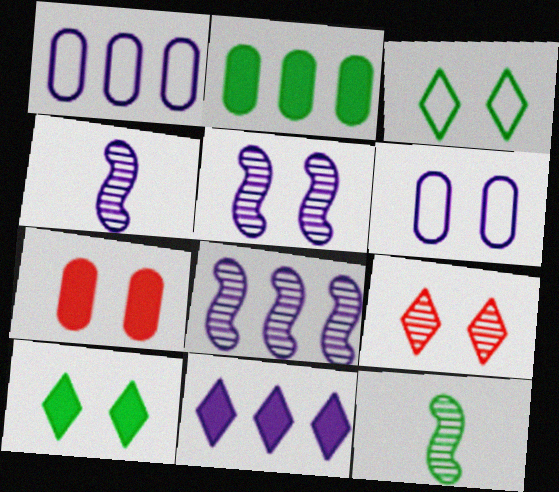[[1, 8, 11], 
[2, 3, 12], 
[3, 5, 7], 
[4, 5, 8], 
[4, 6, 11]]